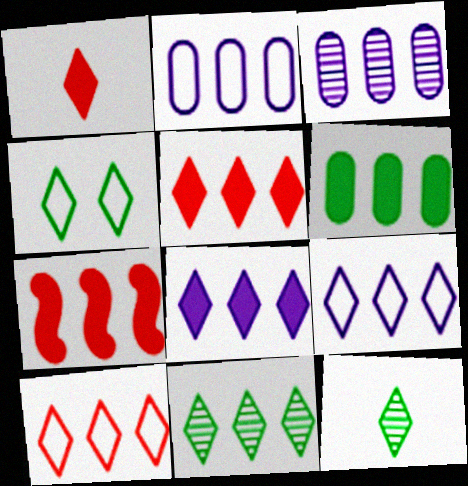[[2, 7, 11], 
[5, 9, 11], 
[6, 7, 8], 
[8, 10, 11]]